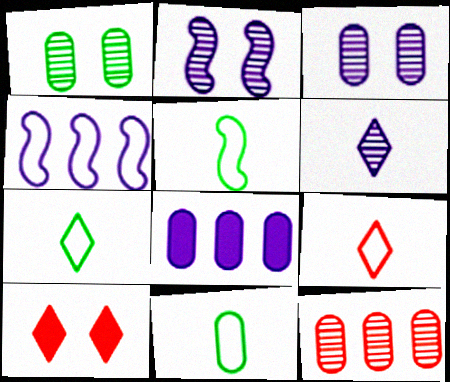[[5, 7, 11]]